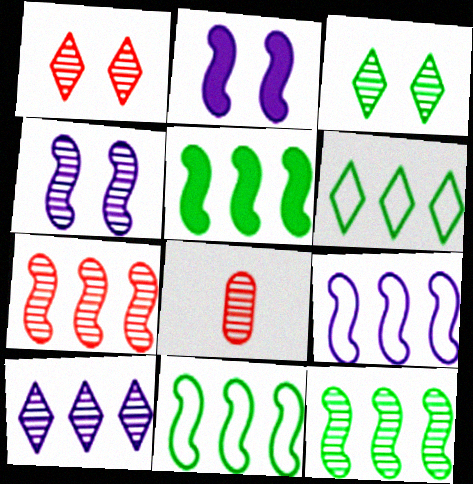[[1, 7, 8], 
[2, 6, 8], 
[5, 7, 9], 
[5, 11, 12]]